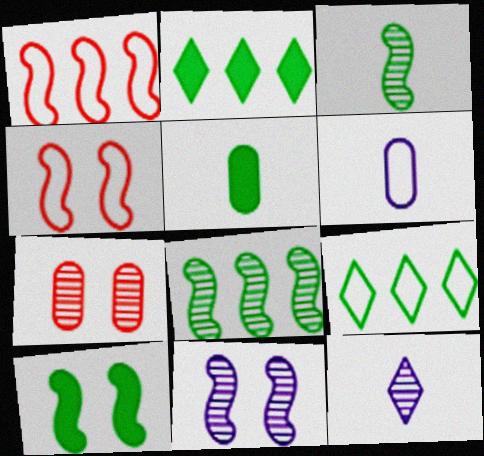[[2, 5, 10], 
[4, 6, 9], 
[4, 10, 11], 
[7, 8, 12]]